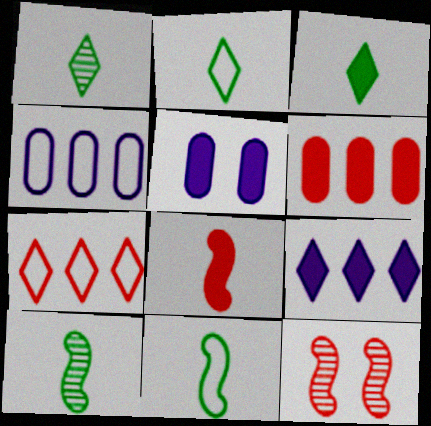[[1, 2, 3], 
[3, 4, 12], 
[5, 7, 10]]